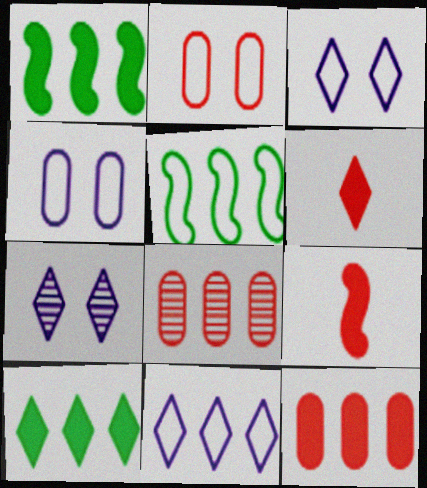[[1, 8, 11]]